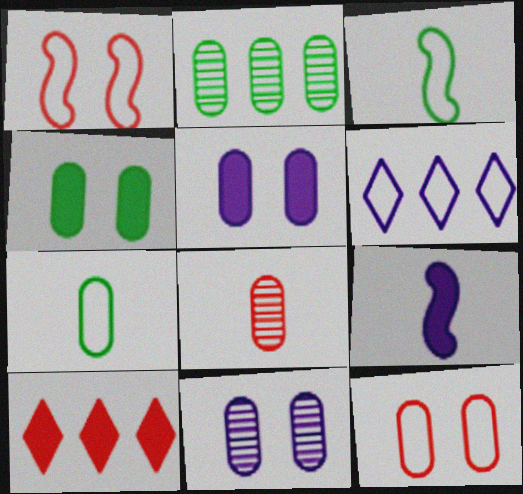[[1, 6, 7], 
[1, 8, 10], 
[2, 4, 7], 
[2, 8, 11], 
[3, 6, 12], 
[3, 10, 11], 
[4, 9, 10], 
[4, 11, 12], 
[6, 9, 11]]